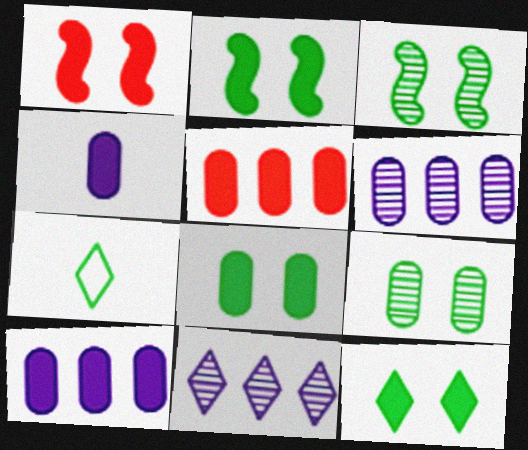[[1, 6, 7], 
[2, 8, 12], 
[4, 5, 8]]